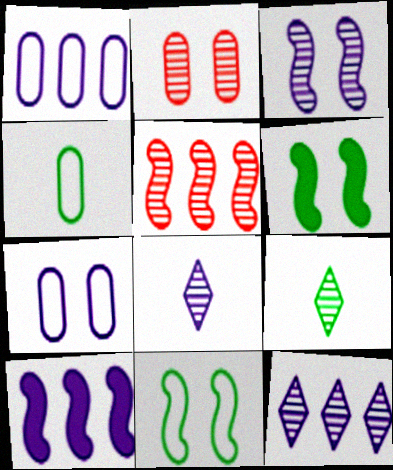[[1, 10, 12], 
[7, 8, 10]]